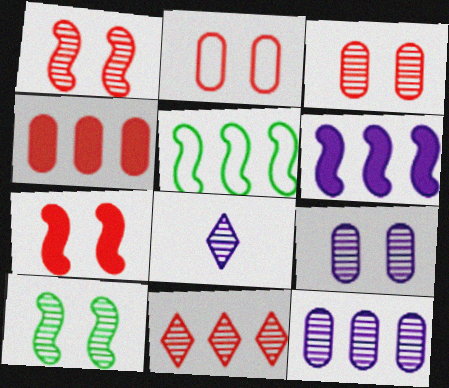[]